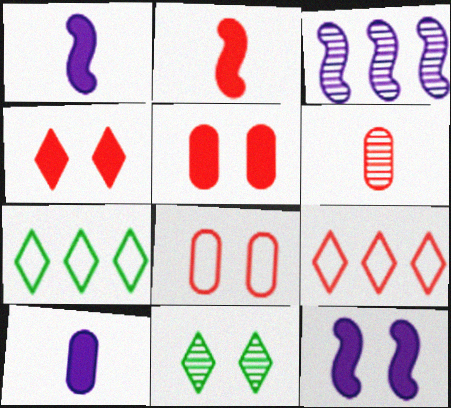[[3, 6, 11], 
[6, 7, 12], 
[8, 11, 12]]